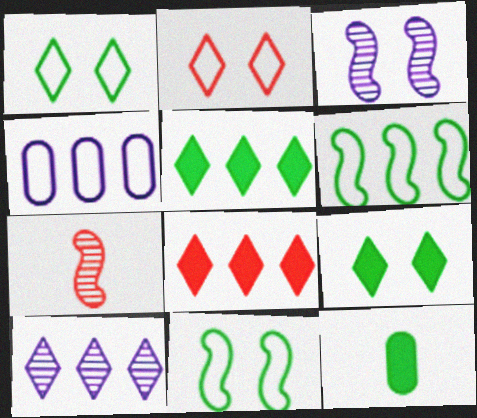[[4, 7, 9]]